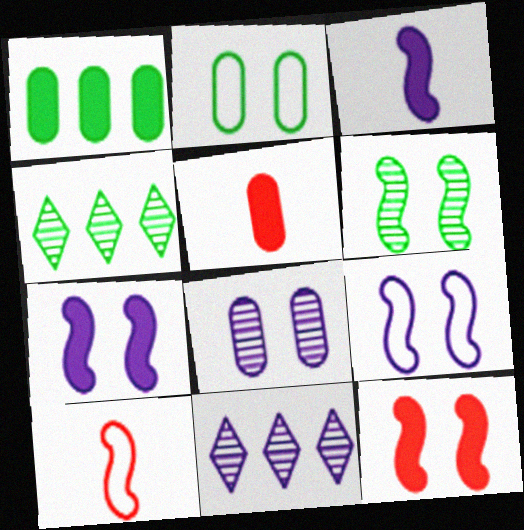[[4, 5, 9], 
[6, 9, 12]]